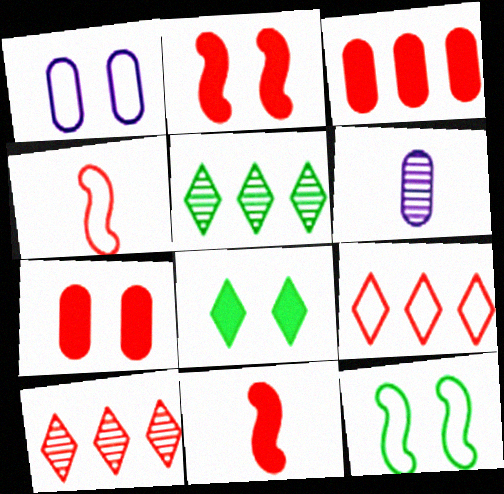[[1, 5, 11], 
[4, 7, 10]]